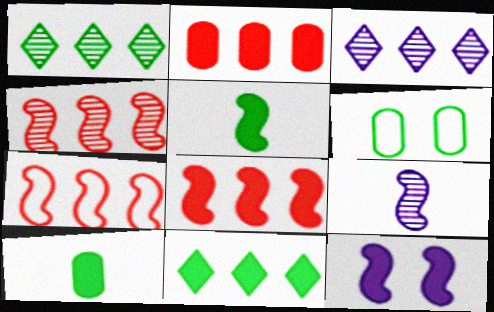[[1, 5, 6], 
[4, 7, 8], 
[5, 8, 12]]